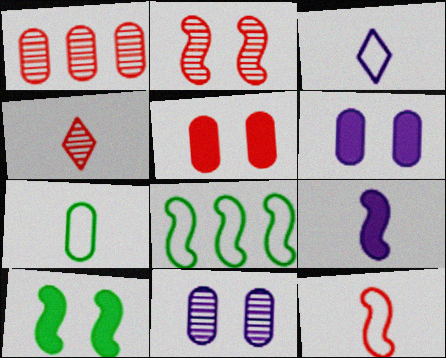[[1, 2, 4], 
[1, 3, 10], 
[1, 6, 7], 
[2, 8, 9], 
[3, 7, 12], 
[4, 6, 8], 
[4, 7, 9]]